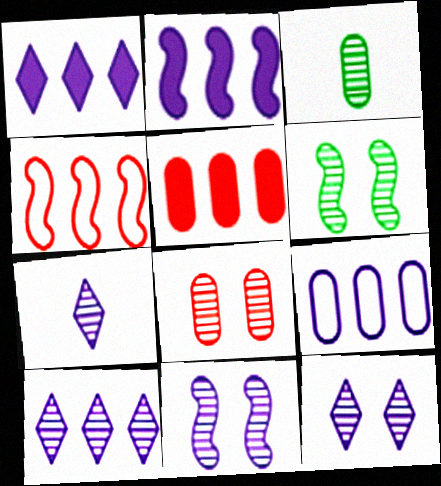[[2, 9, 10], 
[6, 8, 12], 
[7, 10, 12]]